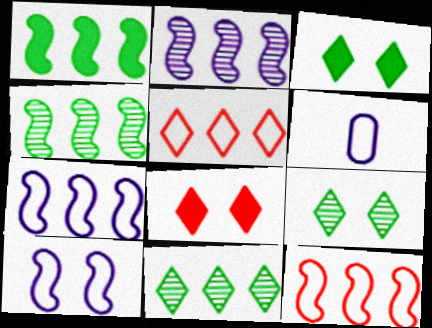[[1, 2, 12], 
[4, 6, 8]]